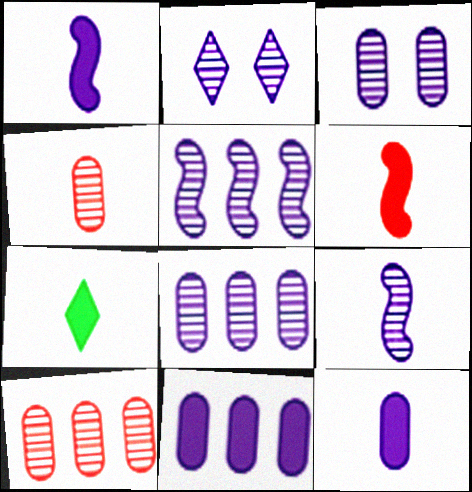[[2, 8, 9], 
[6, 7, 12]]